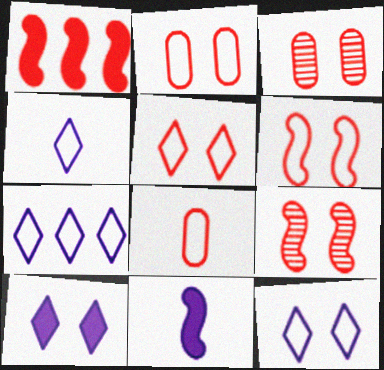[[2, 5, 6], 
[4, 7, 12]]